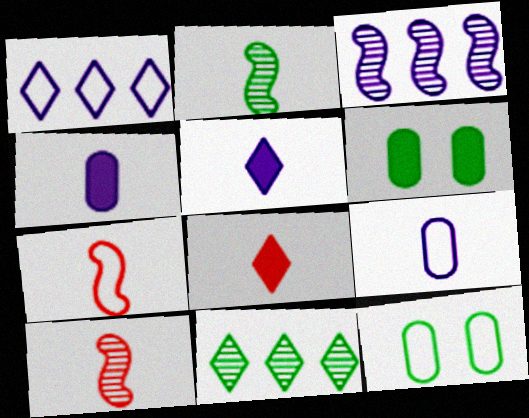[[1, 6, 10], 
[1, 7, 12], 
[2, 8, 9], 
[3, 8, 12]]